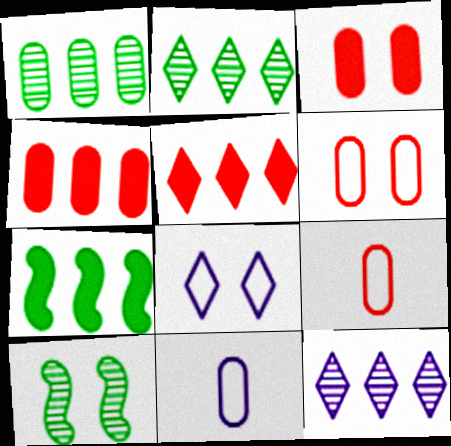[[1, 3, 11], 
[3, 8, 10], 
[5, 10, 11]]